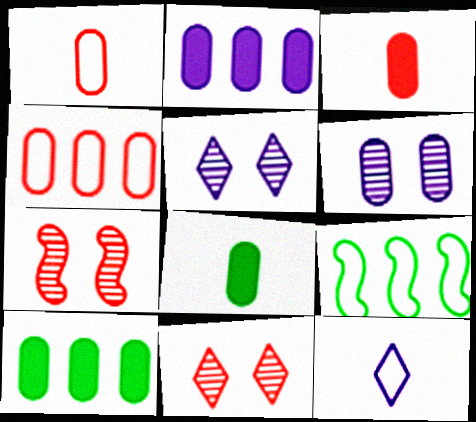[[1, 6, 10], 
[3, 5, 9], 
[4, 6, 8], 
[7, 10, 12]]